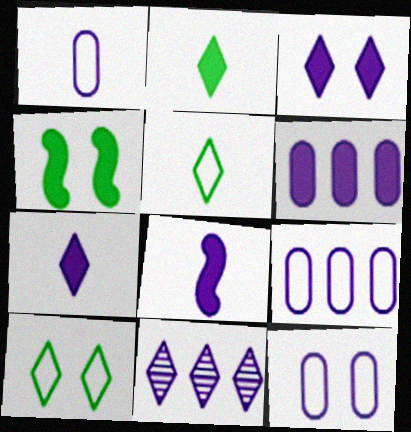[[1, 9, 12], 
[3, 6, 8], 
[8, 11, 12]]